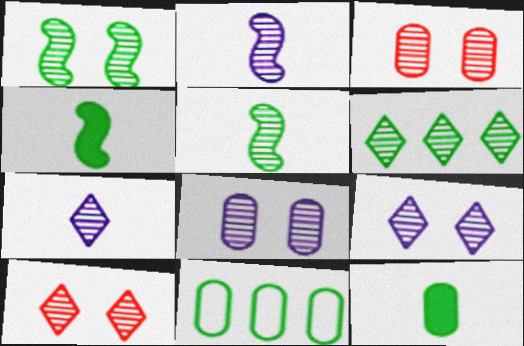[[1, 3, 9], 
[1, 8, 10], 
[2, 3, 6], 
[6, 7, 10]]